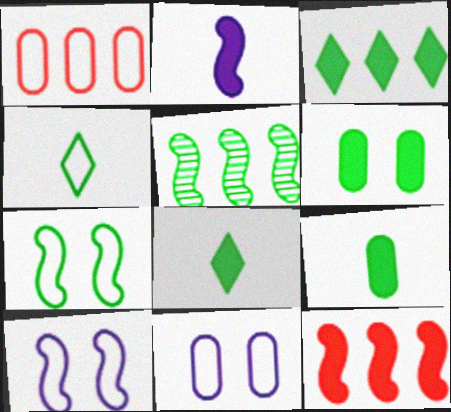[[1, 4, 10], 
[4, 5, 6]]